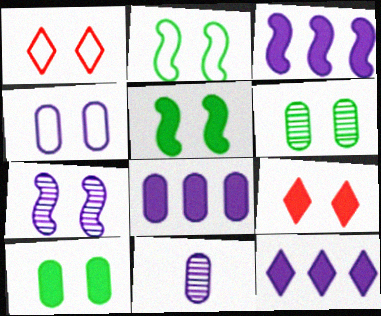[[1, 2, 4], 
[1, 7, 10], 
[3, 8, 12], 
[4, 8, 11]]